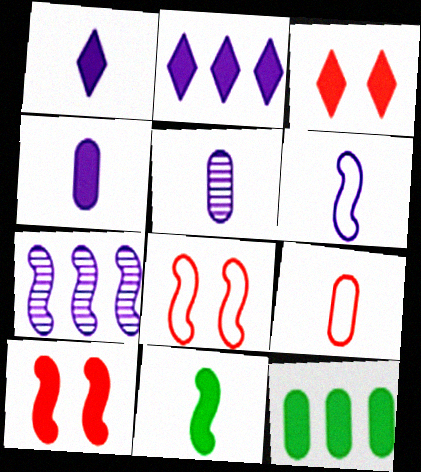[[1, 5, 6], 
[1, 10, 12], 
[7, 8, 11]]